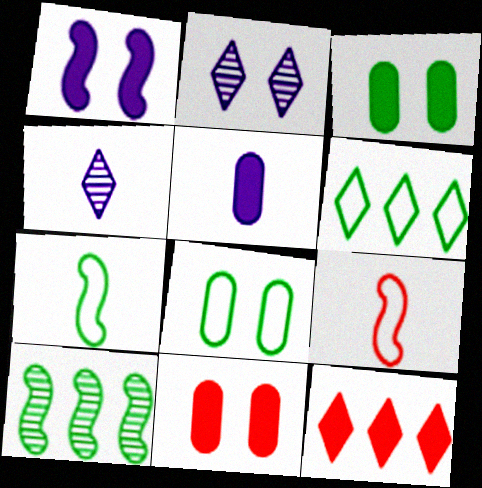[[1, 9, 10], 
[6, 7, 8]]